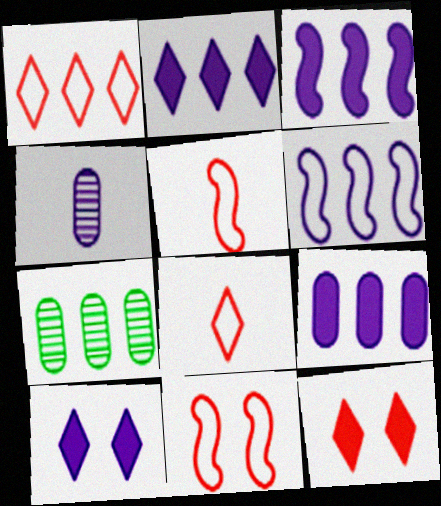[[1, 3, 7], 
[2, 3, 9], 
[4, 6, 10], 
[5, 7, 10]]